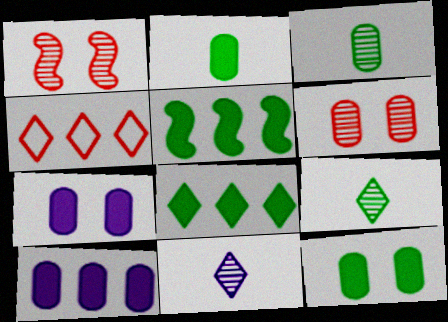[]